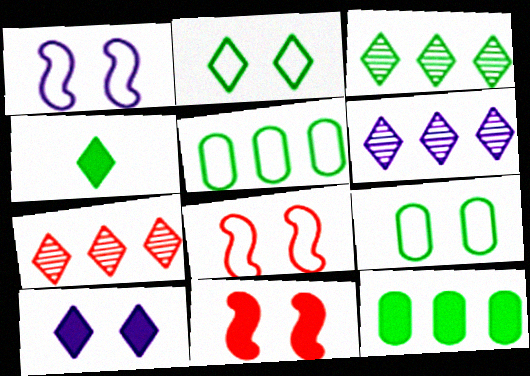[[2, 3, 4], 
[3, 6, 7]]